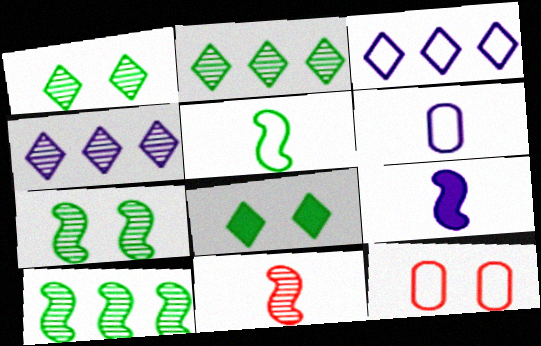[[2, 9, 12], 
[3, 5, 12], 
[5, 9, 11]]